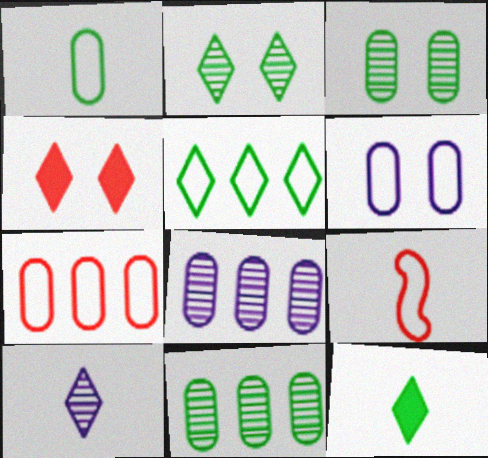[[1, 6, 7], 
[2, 5, 12], 
[4, 5, 10], 
[5, 6, 9]]